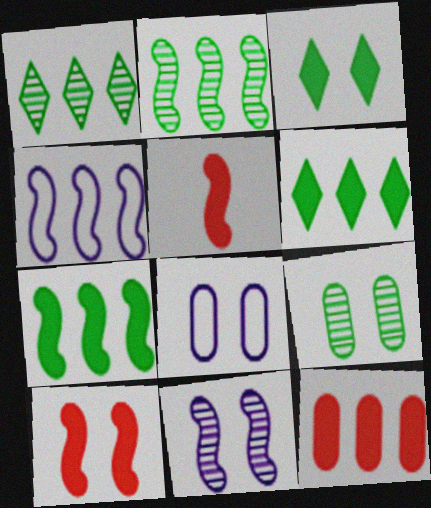[[1, 4, 12], 
[1, 5, 8]]